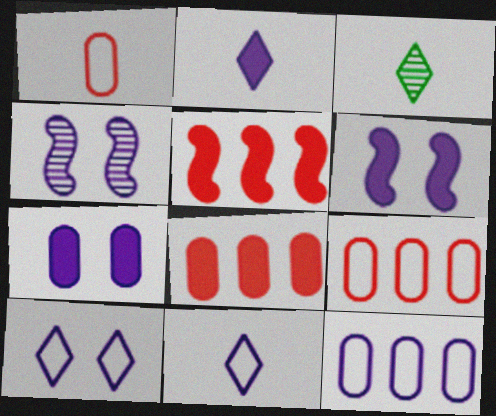[[2, 4, 12], 
[3, 6, 9], 
[4, 7, 10]]